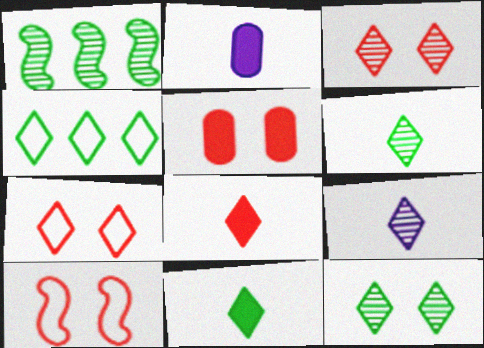[[1, 2, 7], 
[3, 5, 10], 
[4, 11, 12]]